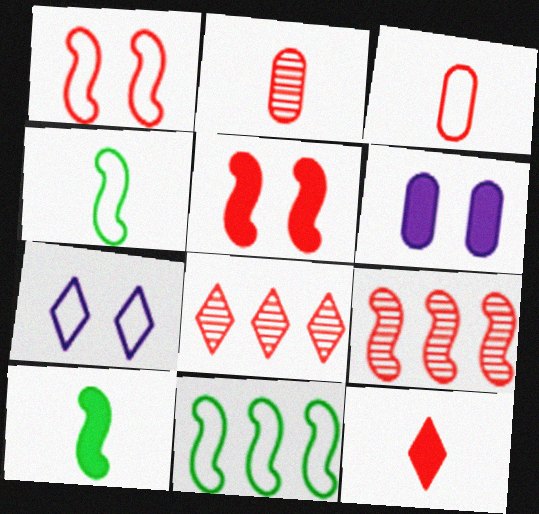[[3, 5, 8], 
[3, 7, 11], 
[4, 6, 8]]